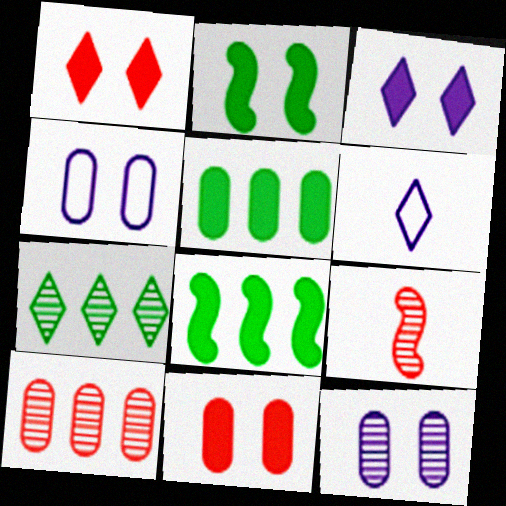[[1, 6, 7], 
[2, 3, 11], 
[2, 6, 10], 
[7, 9, 12]]